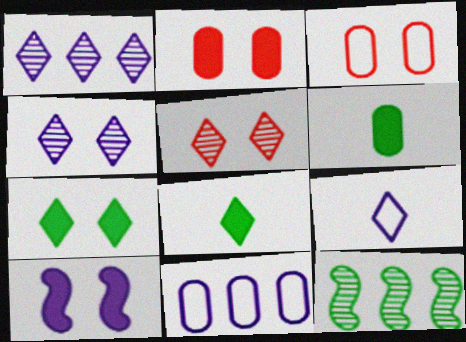[[2, 7, 10], 
[2, 9, 12]]